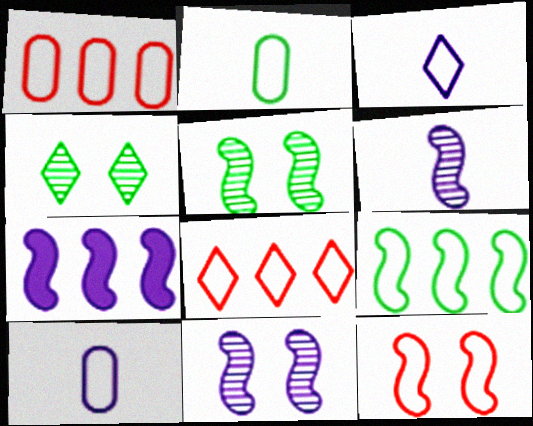[]